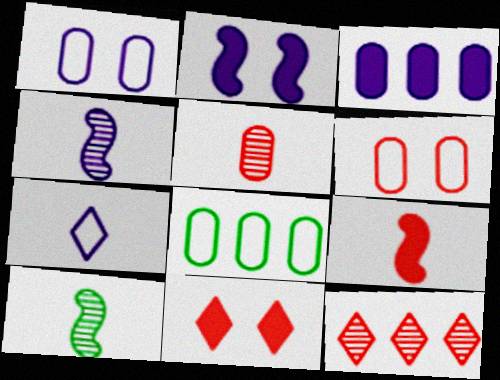[[4, 8, 11], 
[6, 9, 12]]